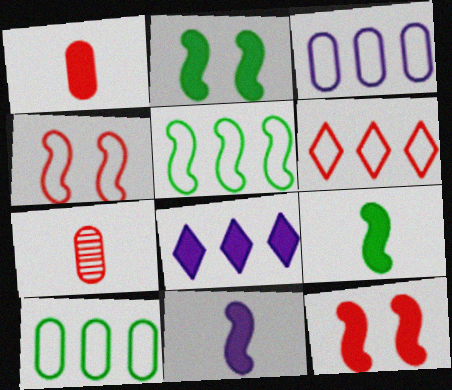[[1, 2, 8], 
[3, 5, 6], 
[6, 7, 12]]